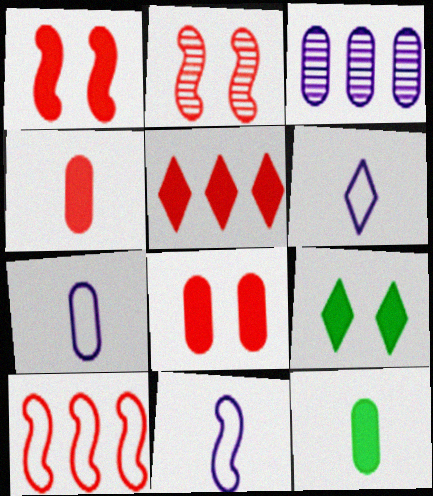[[1, 4, 5], 
[6, 7, 11]]